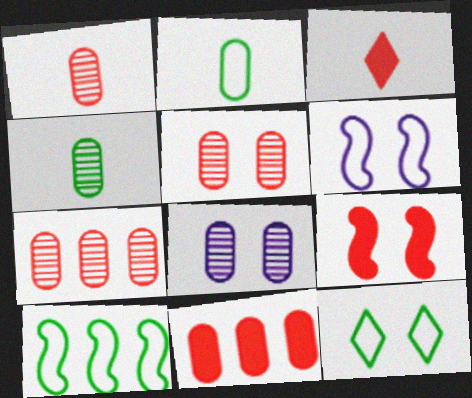[[1, 5, 7], 
[2, 8, 11], 
[2, 10, 12], 
[3, 8, 10], 
[3, 9, 11], 
[4, 7, 8], 
[8, 9, 12]]